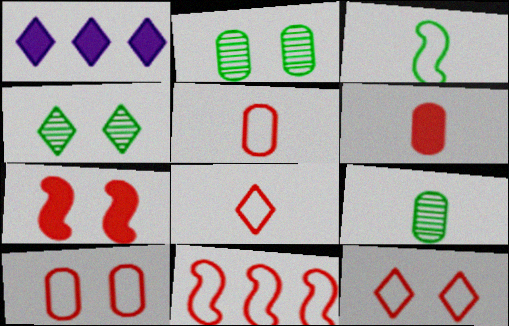[[1, 4, 8], 
[5, 11, 12], 
[8, 10, 11]]